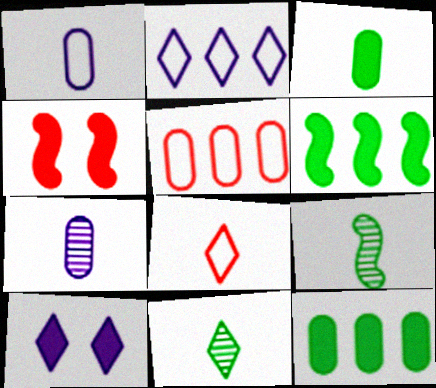[[5, 9, 10]]